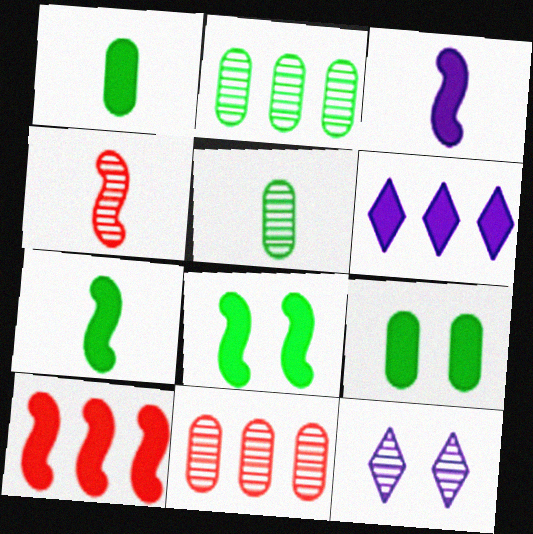[[2, 4, 12], 
[3, 8, 10]]